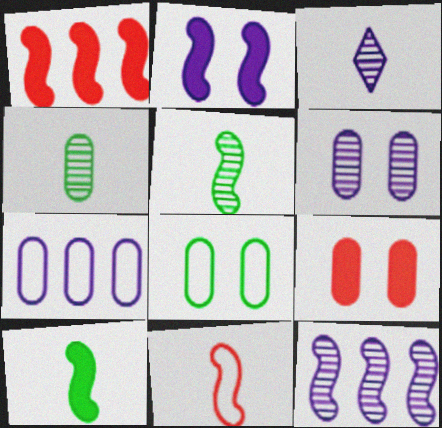[[1, 2, 10], 
[1, 3, 8], 
[2, 3, 7], 
[3, 6, 12], 
[4, 7, 9], 
[6, 8, 9]]